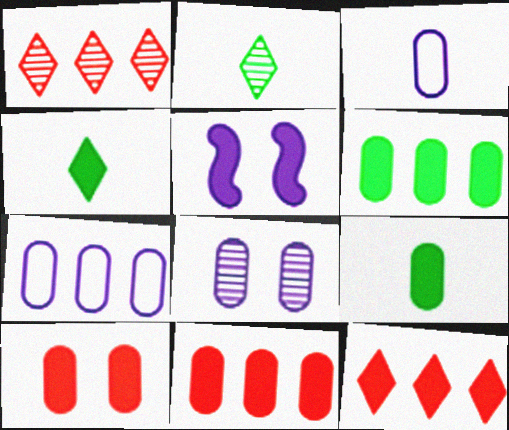[[4, 5, 11], 
[5, 9, 12]]